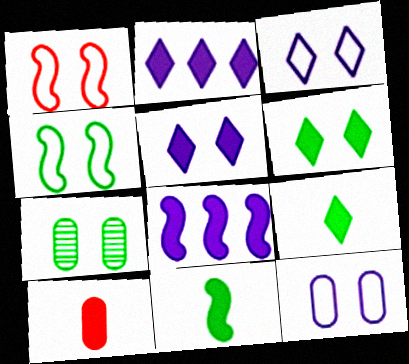[[1, 5, 7], 
[4, 6, 7], 
[6, 8, 10]]